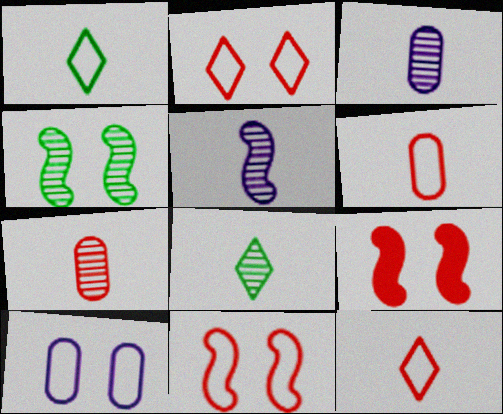[[5, 7, 8]]